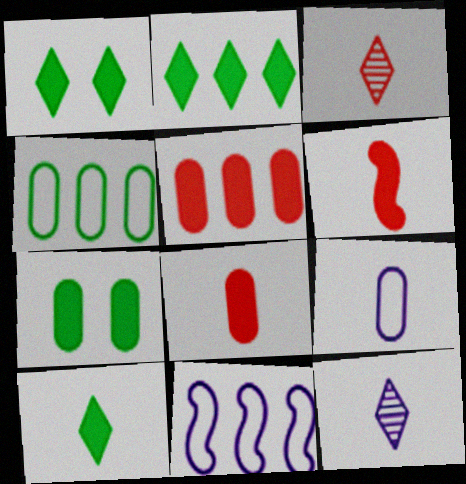[[1, 2, 10], 
[3, 7, 11]]